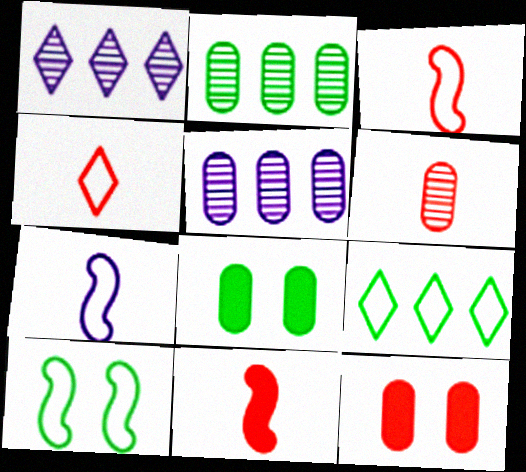[[1, 3, 8], 
[4, 6, 11]]